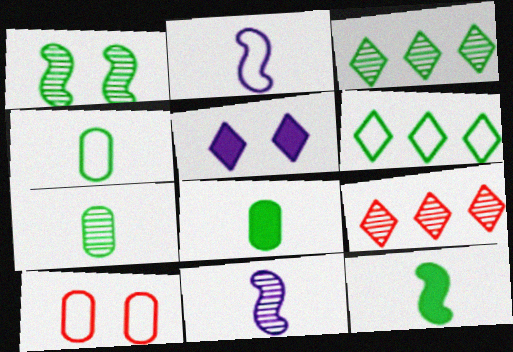[[1, 3, 7], 
[1, 5, 10], 
[1, 6, 8], 
[2, 6, 10], 
[4, 7, 8]]